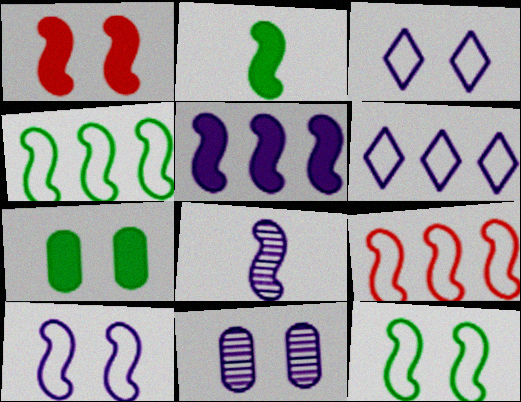[[1, 2, 5], 
[1, 4, 8], 
[5, 8, 10]]